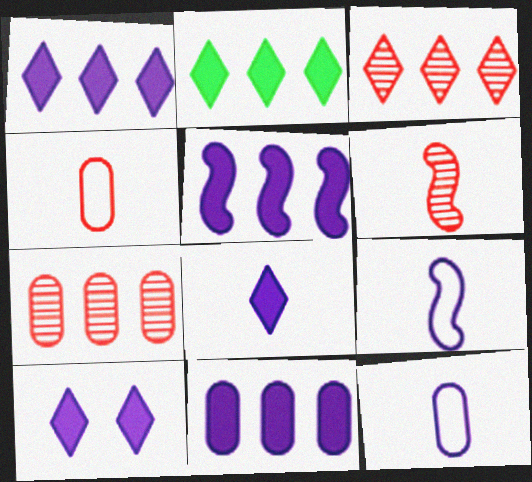[[1, 5, 11], 
[1, 8, 10]]